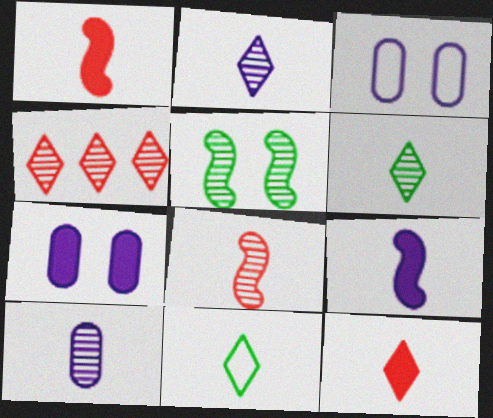[[1, 10, 11], 
[2, 11, 12], 
[4, 5, 10], 
[6, 8, 10]]